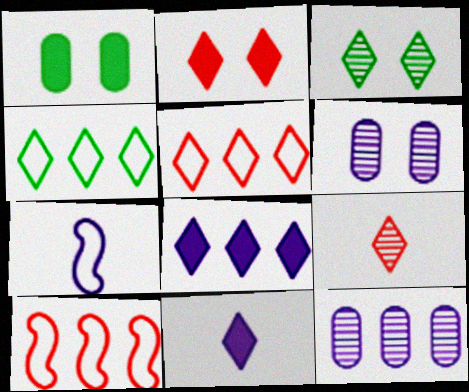[[2, 5, 9], 
[3, 5, 11], 
[6, 7, 8]]